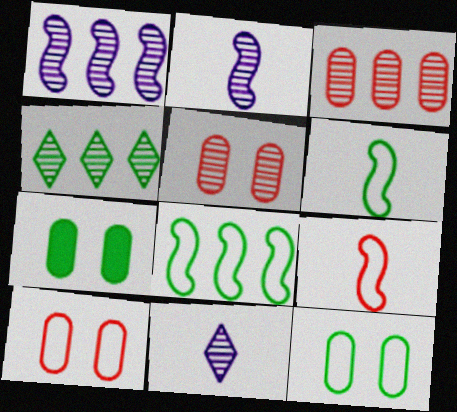[[1, 3, 4], 
[2, 4, 5], 
[4, 6, 7]]